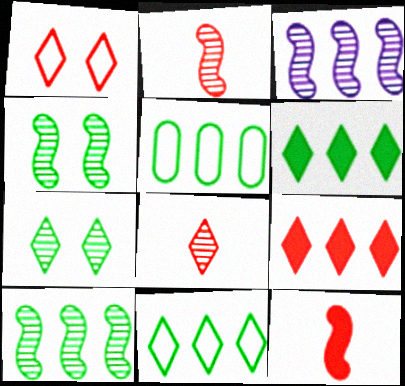[[1, 8, 9], 
[2, 3, 4], 
[3, 5, 9], 
[5, 6, 10]]